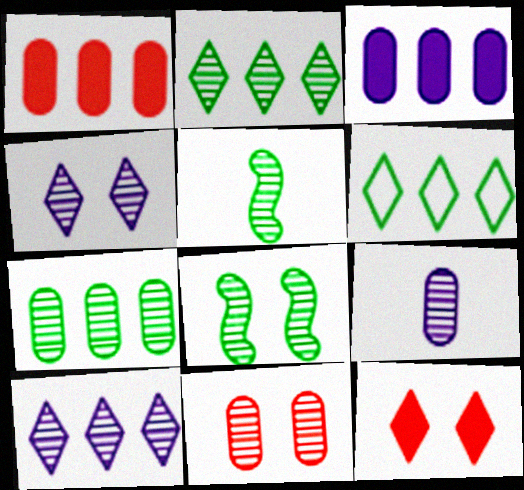[[4, 8, 11], 
[5, 10, 11], 
[7, 9, 11]]